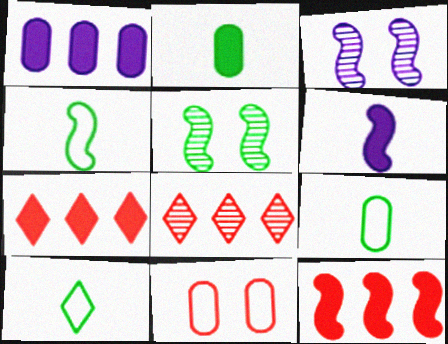[[3, 4, 12], 
[3, 7, 9], 
[4, 9, 10]]